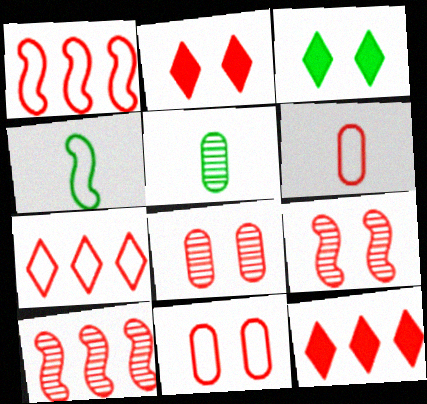[[2, 6, 10], 
[2, 9, 11], 
[6, 9, 12]]